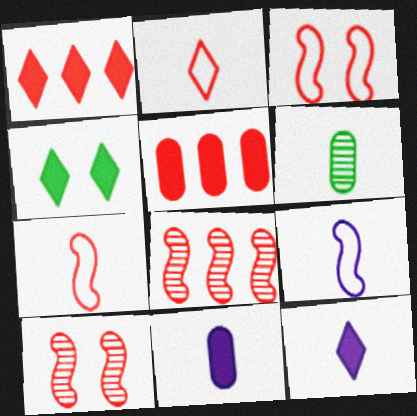[[1, 4, 12], 
[2, 5, 10], 
[6, 7, 12]]